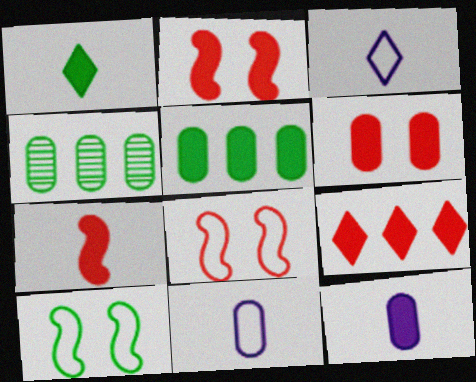[[1, 4, 10], 
[1, 7, 12], 
[2, 3, 4], 
[4, 6, 11], 
[5, 6, 12], 
[6, 7, 9]]